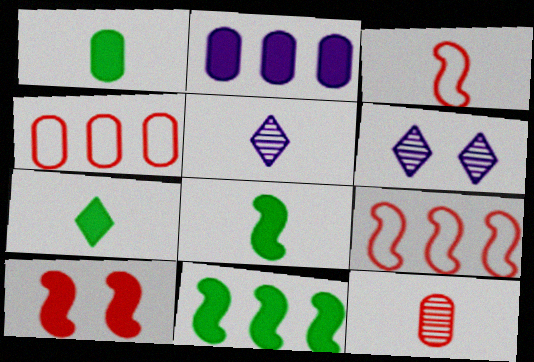[[1, 3, 5], 
[1, 6, 9], 
[1, 7, 8], 
[2, 7, 10], 
[4, 6, 8]]